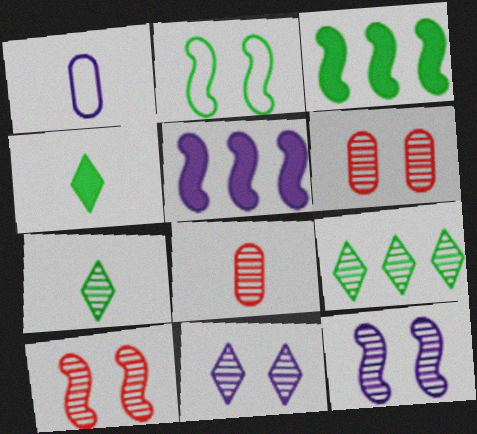[[1, 5, 11], 
[8, 9, 12]]